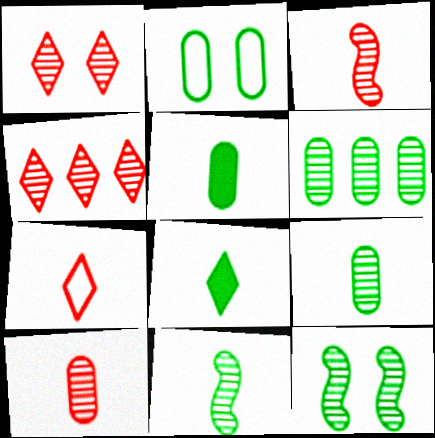[[2, 5, 6]]